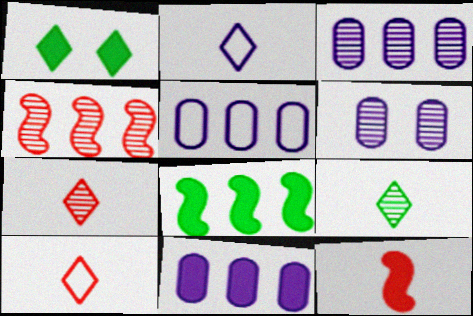[[1, 11, 12], 
[3, 5, 11], 
[4, 6, 9], 
[6, 8, 10]]